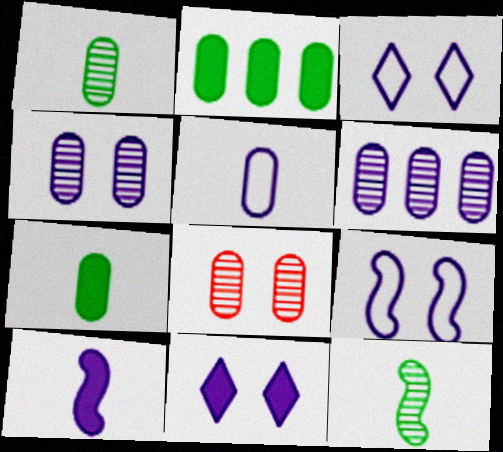[[1, 6, 8], 
[2, 5, 8], 
[3, 6, 10], 
[4, 9, 11]]